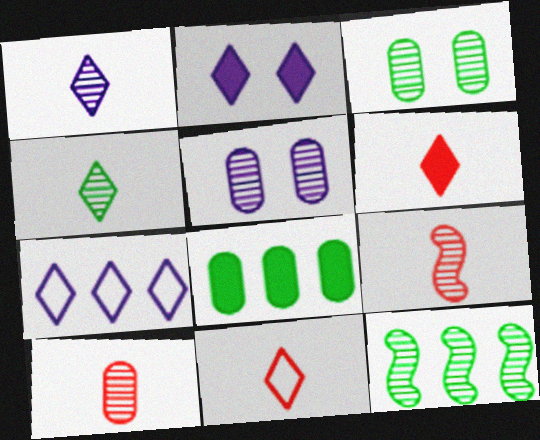[[1, 2, 7], 
[3, 4, 12]]